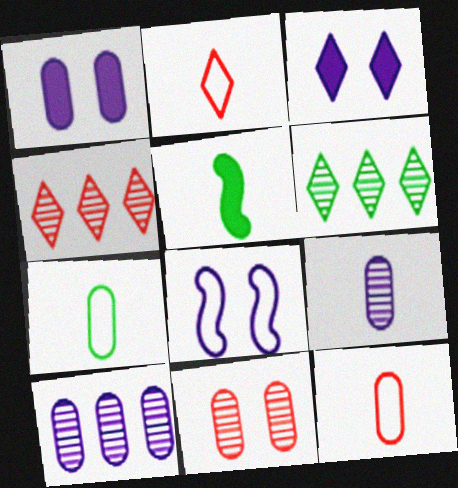[[2, 3, 6], 
[2, 5, 9]]